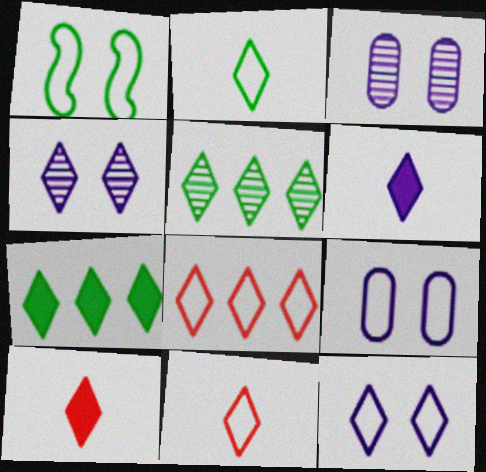[[2, 8, 12], 
[4, 7, 11], 
[5, 10, 12]]